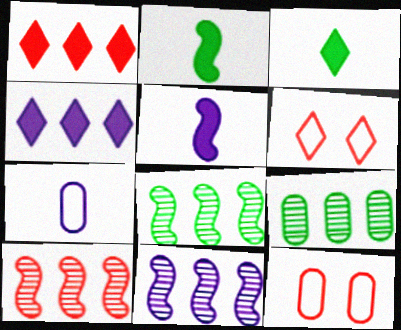[[3, 11, 12], 
[5, 6, 9], 
[8, 10, 11]]